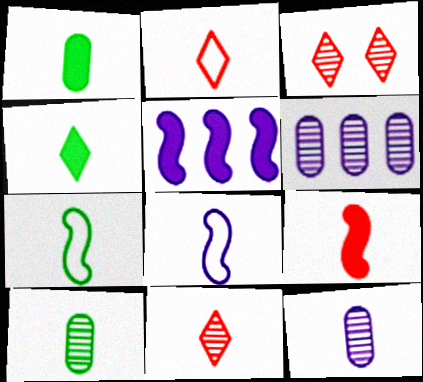[[1, 8, 11], 
[4, 7, 10]]